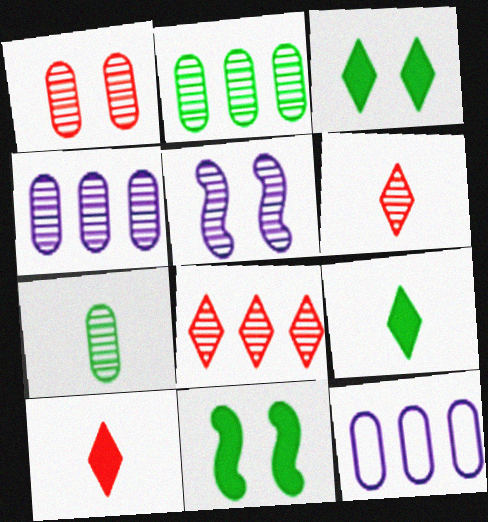[[1, 4, 7], 
[2, 5, 6], 
[5, 7, 8], 
[6, 11, 12]]